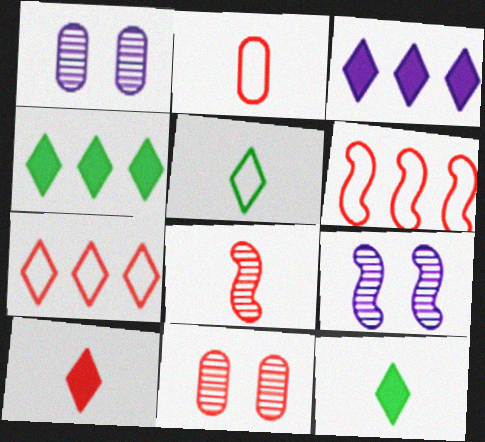[[1, 6, 12], 
[2, 4, 9], 
[2, 8, 10], 
[6, 10, 11]]